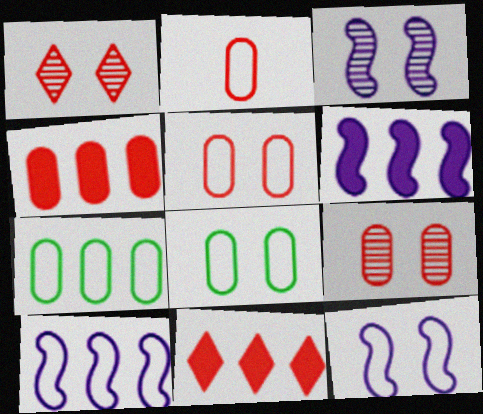[[2, 4, 9]]